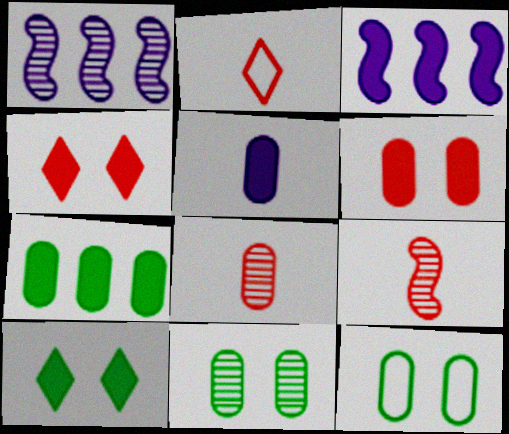[[2, 3, 11], 
[5, 6, 7]]